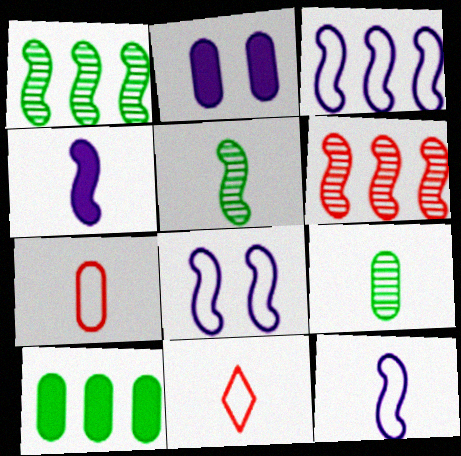[[1, 2, 11], 
[3, 8, 12], 
[4, 9, 11]]